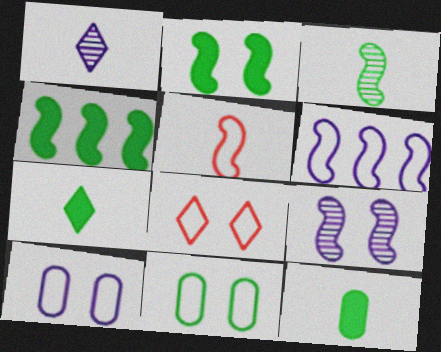[[1, 5, 12], 
[4, 5, 9]]